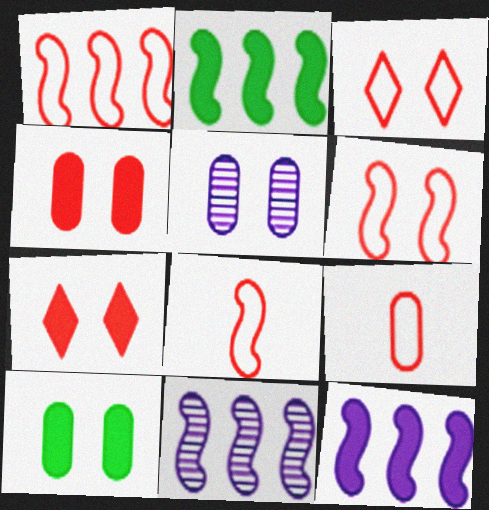[[1, 2, 11], 
[1, 3, 9], 
[1, 6, 8]]